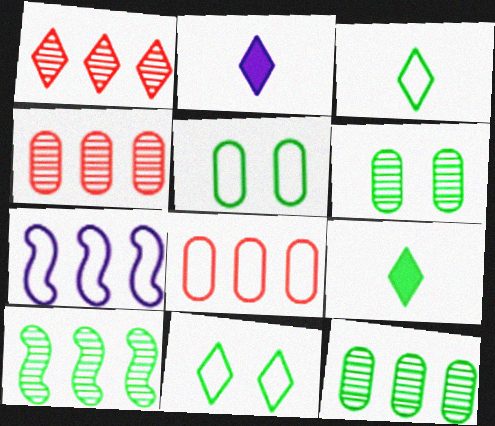[[1, 2, 11], 
[5, 9, 10]]